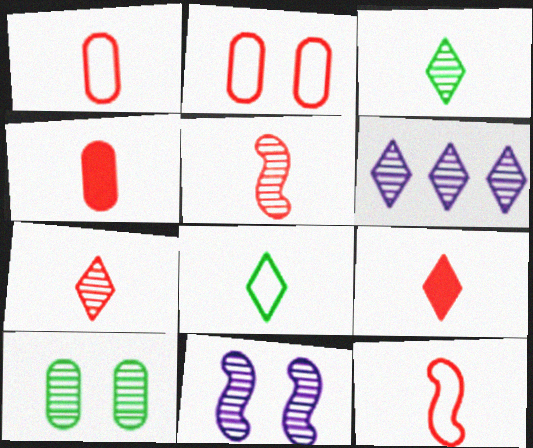[[1, 5, 9], 
[4, 7, 12], 
[5, 6, 10]]